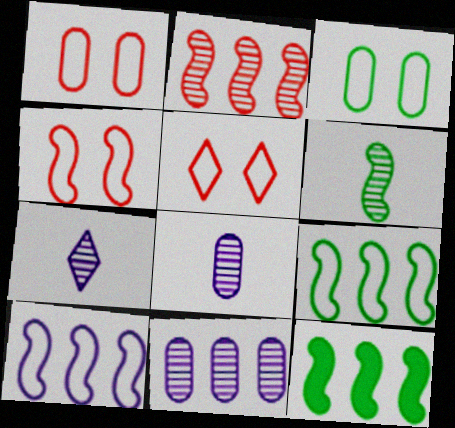[[1, 4, 5], 
[1, 7, 12], 
[2, 10, 12], 
[5, 8, 12]]